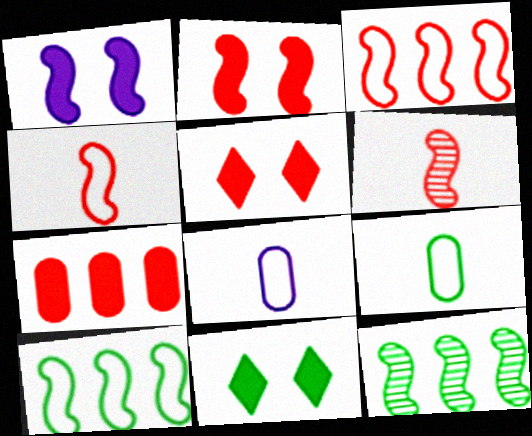[[1, 4, 12], 
[1, 6, 10], 
[2, 3, 6], 
[5, 8, 12], 
[9, 11, 12]]